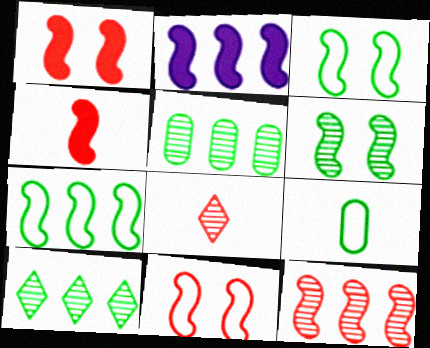[[2, 7, 12], 
[4, 11, 12]]